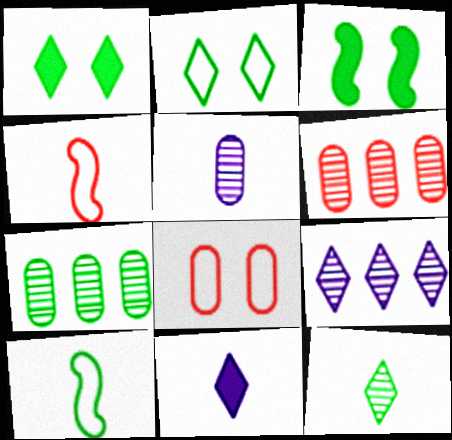[[1, 7, 10]]